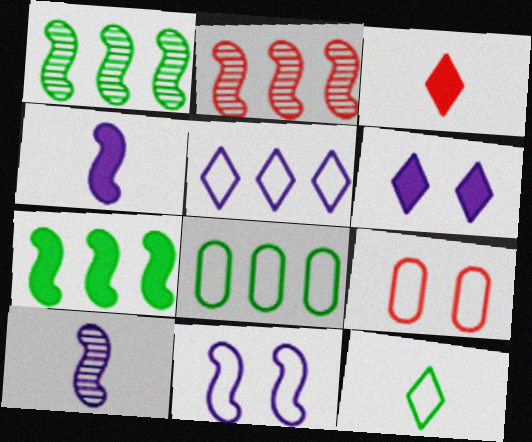[[2, 3, 9]]